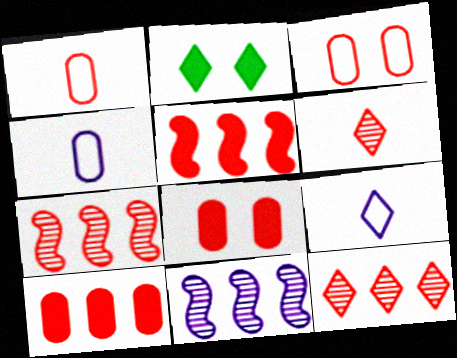[[1, 2, 11], 
[2, 4, 7], 
[2, 9, 12], 
[3, 5, 6]]